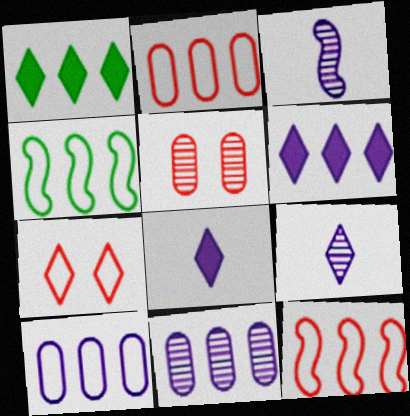[[1, 7, 9], 
[1, 11, 12], 
[4, 5, 8]]